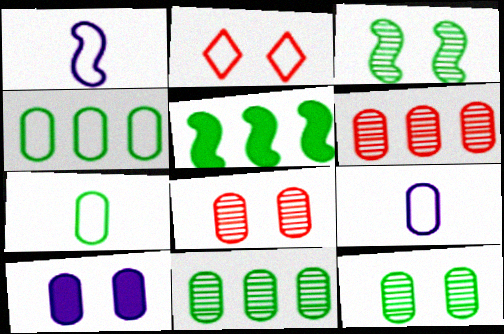[[1, 2, 4], 
[2, 3, 10], 
[6, 7, 10]]